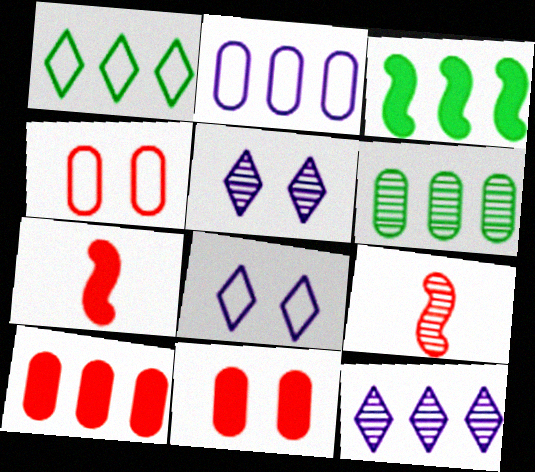[[1, 3, 6], 
[2, 6, 10], 
[5, 6, 9], 
[6, 7, 8]]